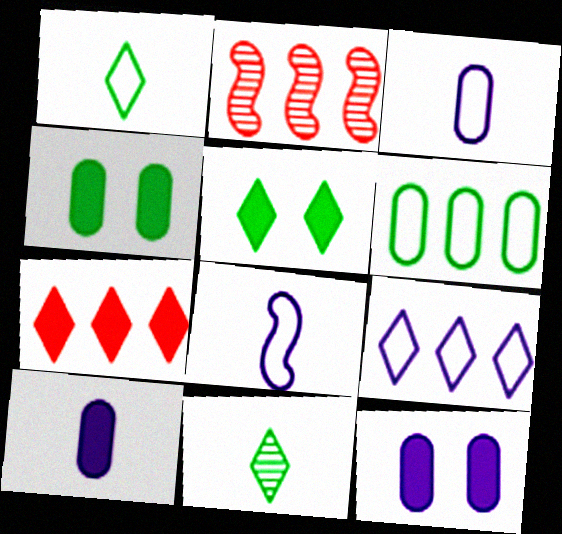[[1, 2, 12], 
[2, 3, 5]]